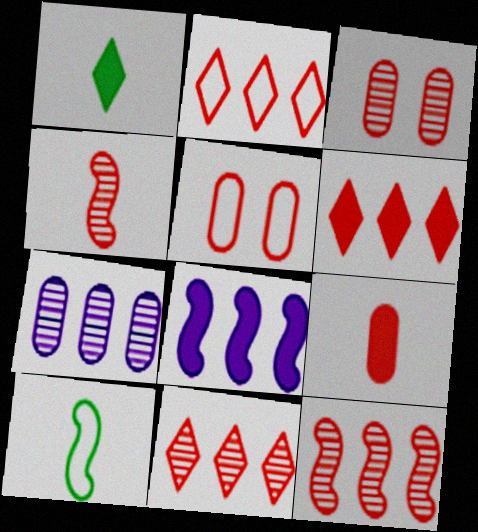[[2, 6, 11], 
[3, 4, 11], 
[4, 5, 6]]